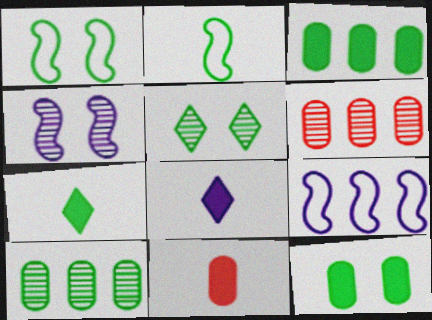[[1, 5, 12], 
[1, 6, 8], 
[1, 7, 10], 
[2, 3, 5], 
[5, 9, 11]]